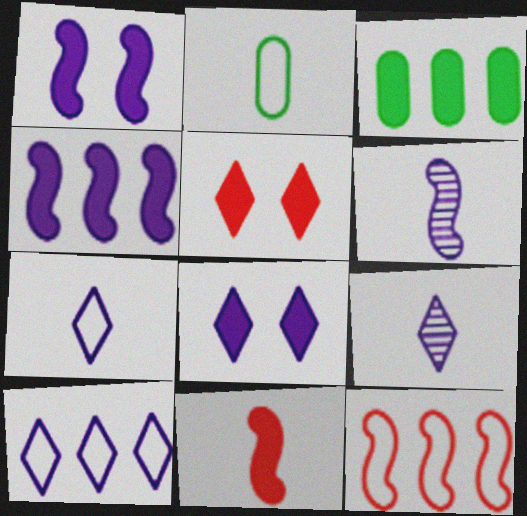[[2, 9, 11], 
[3, 8, 11], 
[8, 9, 10]]